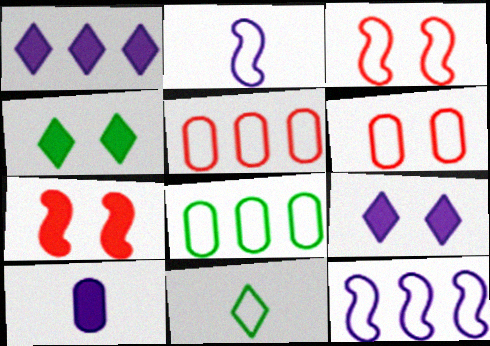[[6, 11, 12]]